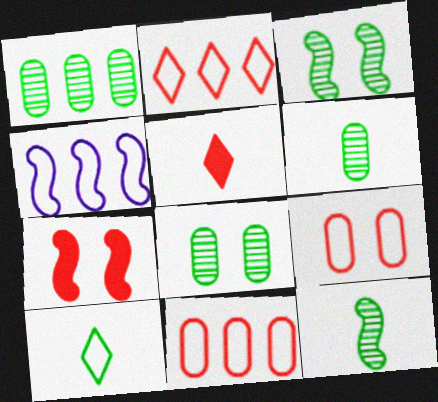[[1, 6, 8], 
[4, 5, 8], 
[4, 7, 12], 
[4, 9, 10]]